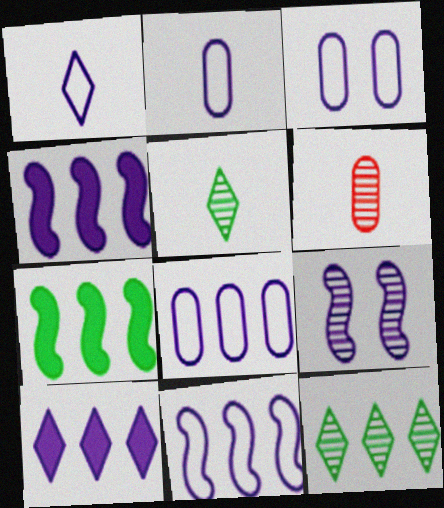[[1, 3, 11], 
[2, 3, 8], 
[2, 9, 10], 
[6, 9, 12]]